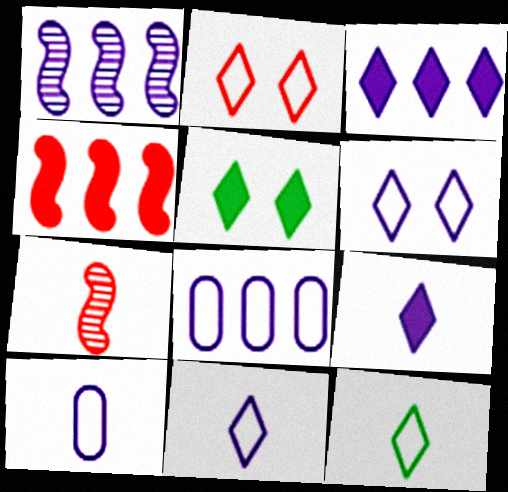[[1, 3, 8], 
[5, 7, 8]]